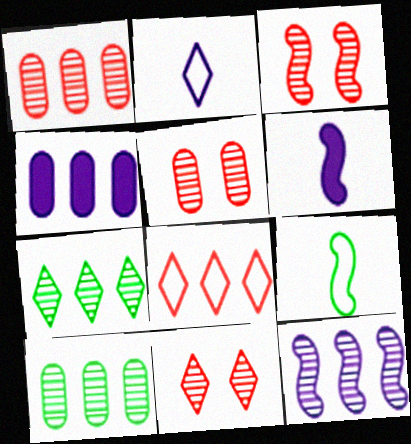[[1, 7, 12], 
[3, 5, 11], 
[4, 9, 11]]